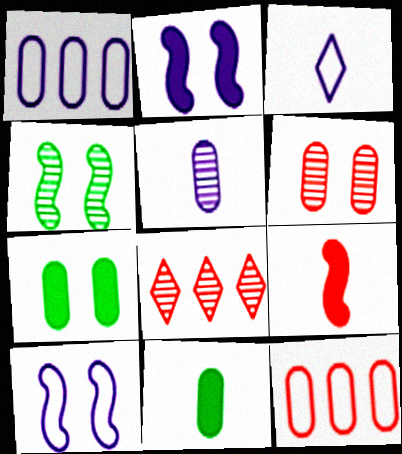[[1, 3, 10], 
[1, 6, 11], 
[4, 5, 8], 
[5, 7, 12], 
[8, 10, 11]]